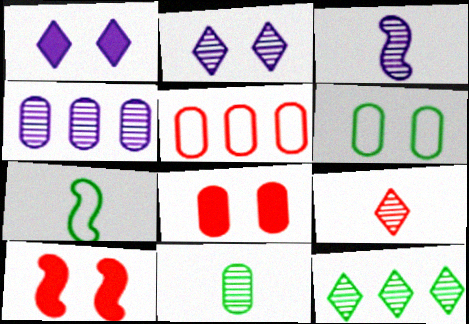[[2, 3, 4], 
[2, 6, 10], 
[2, 9, 12], 
[3, 9, 11], 
[5, 9, 10]]